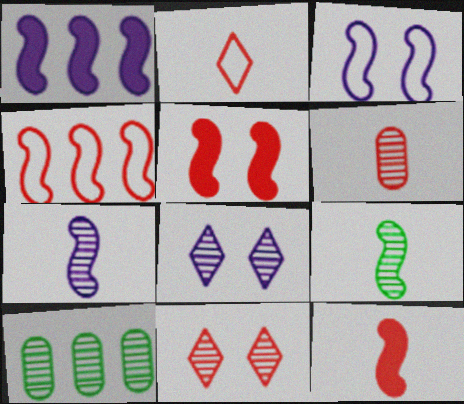[[1, 3, 7], 
[2, 6, 12], 
[7, 10, 11]]